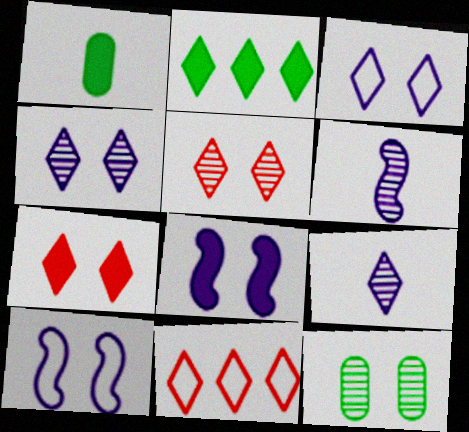[[7, 10, 12]]